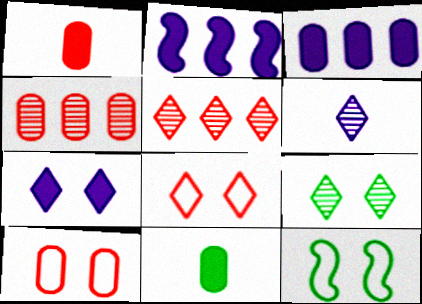[[1, 4, 10], 
[5, 6, 9], 
[7, 8, 9]]